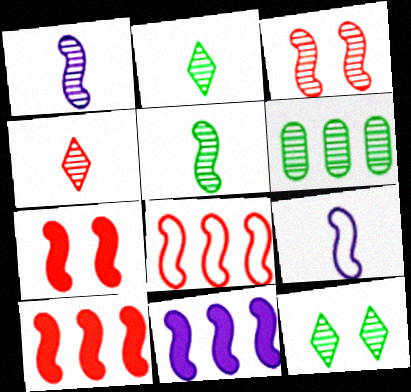[[5, 6, 12]]